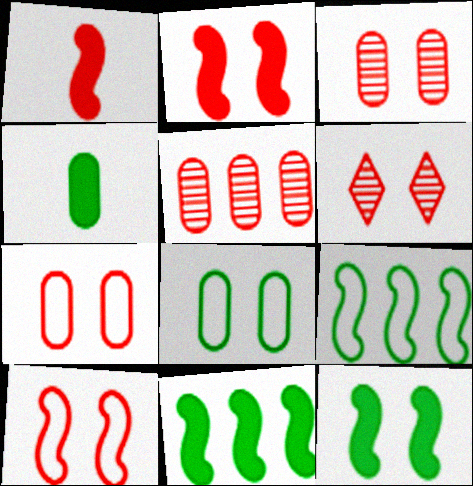[[2, 6, 7]]